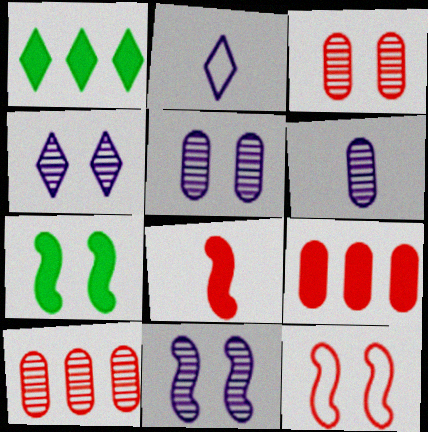[[1, 6, 12], 
[2, 7, 10], 
[4, 5, 11], 
[7, 11, 12]]